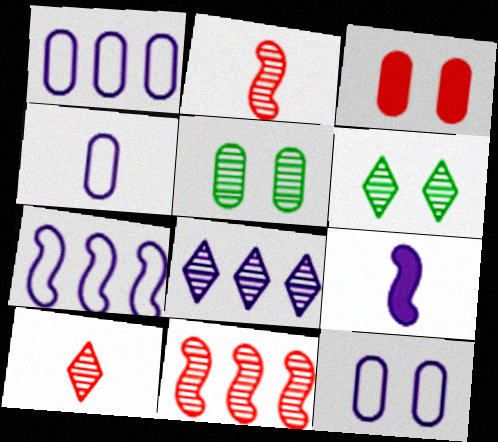[[1, 4, 12], 
[2, 5, 8], 
[3, 5, 12], 
[6, 8, 10], 
[8, 9, 12]]